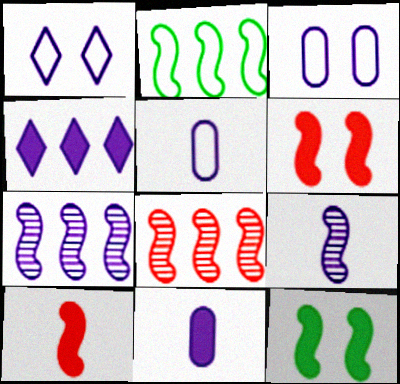[[1, 7, 11], 
[2, 6, 9], 
[3, 4, 9]]